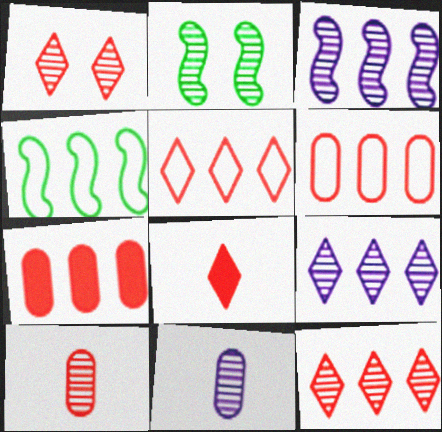[[1, 5, 8], 
[2, 9, 10], 
[2, 11, 12], 
[4, 7, 9]]